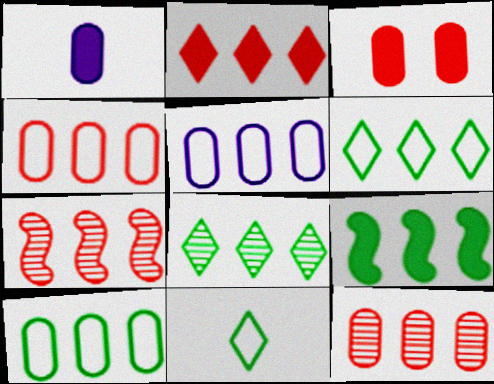[[2, 4, 7], 
[4, 5, 10], 
[8, 9, 10]]